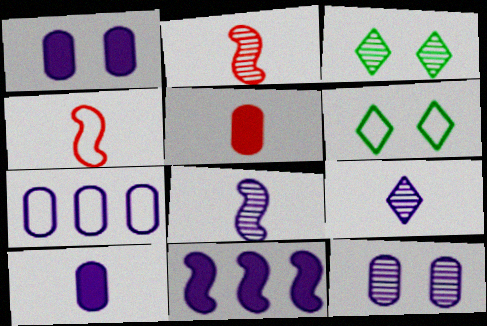[[4, 6, 7], 
[7, 10, 12]]